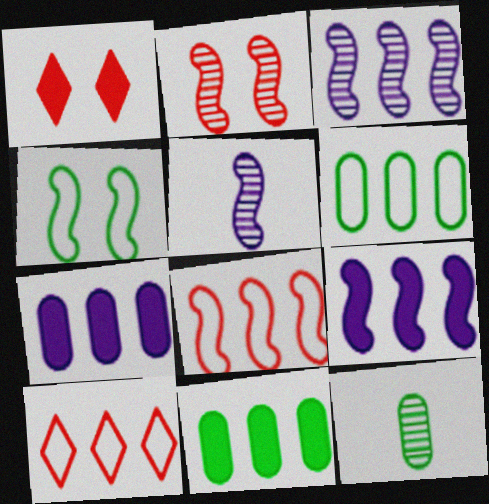[[1, 5, 6], 
[3, 10, 11]]